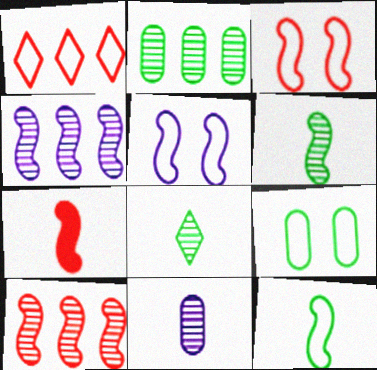[[3, 7, 10]]